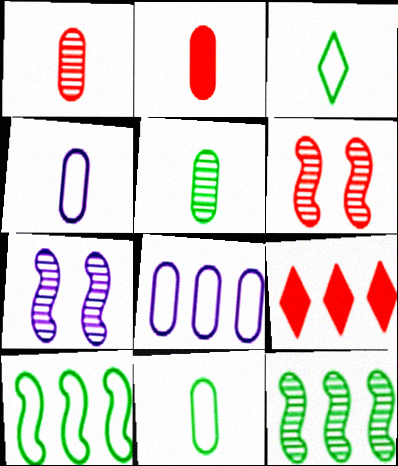[[2, 4, 5], 
[7, 9, 11], 
[8, 9, 12]]